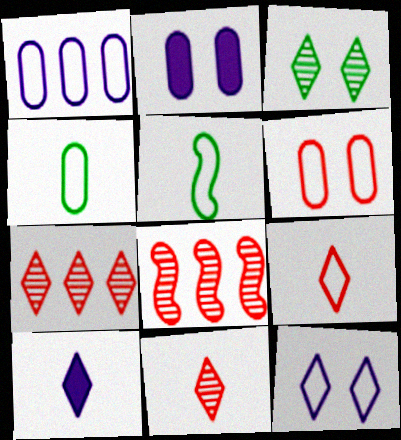[[1, 4, 6], 
[2, 5, 7]]